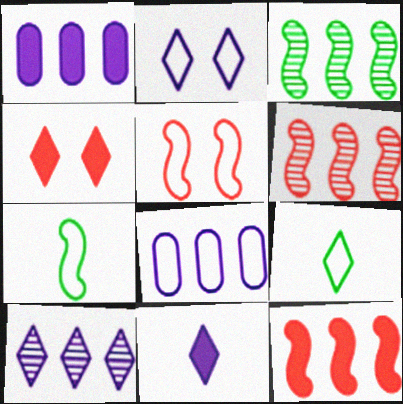[[2, 10, 11], 
[4, 9, 10], 
[5, 8, 9]]